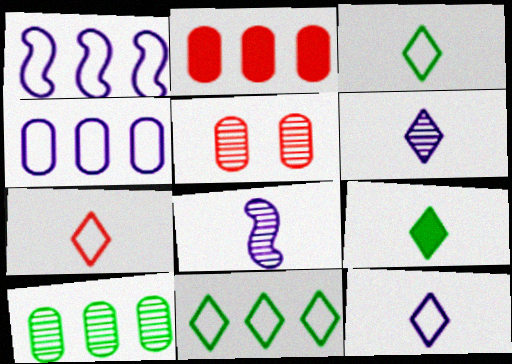[[1, 5, 9], 
[2, 4, 10], 
[3, 7, 12], 
[6, 7, 9]]